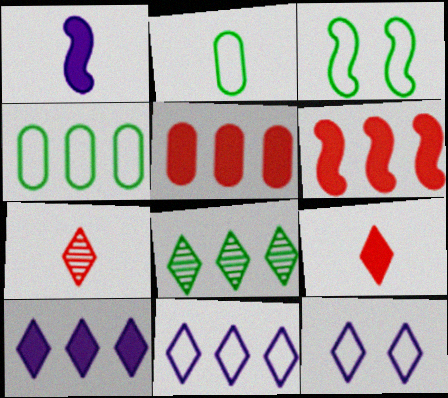[[1, 2, 7], 
[8, 9, 12]]